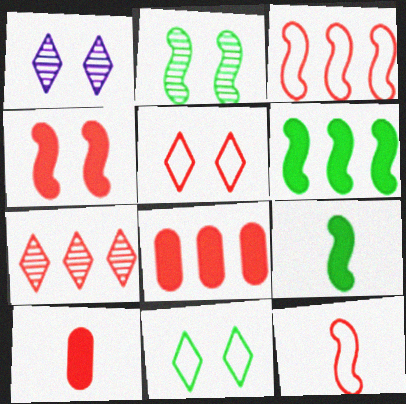[[3, 7, 8]]